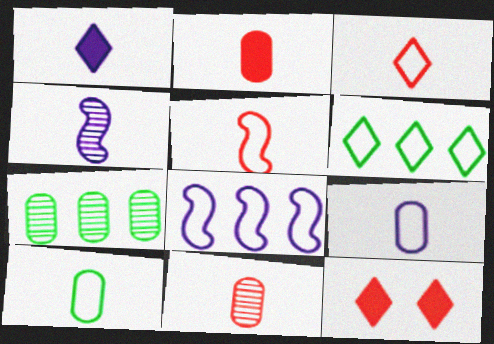[[1, 4, 9]]